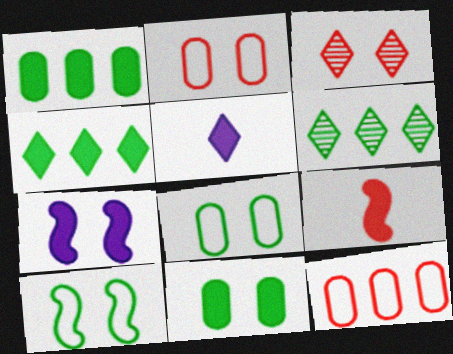[[3, 7, 8], 
[3, 9, 12]]